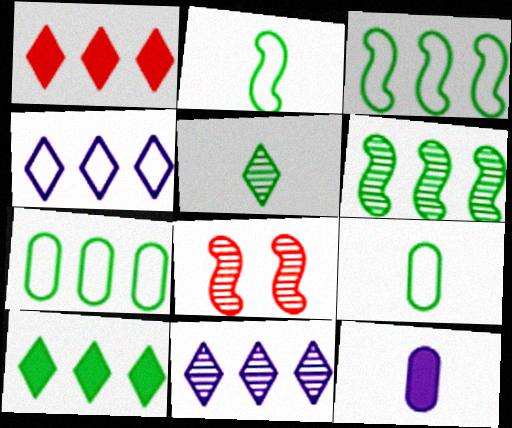[[6, 7, 10]]